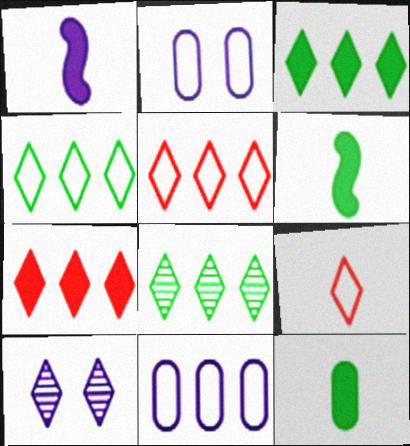[[1, 10, 11], 
[3, 4, 8], 
[3, 9, 10]]